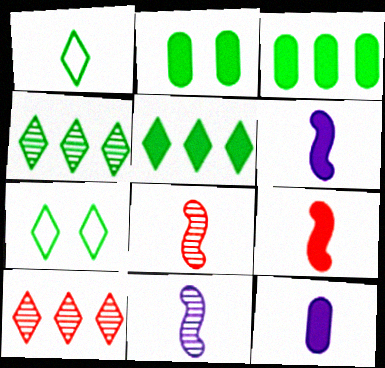[[1, 8, 12]]